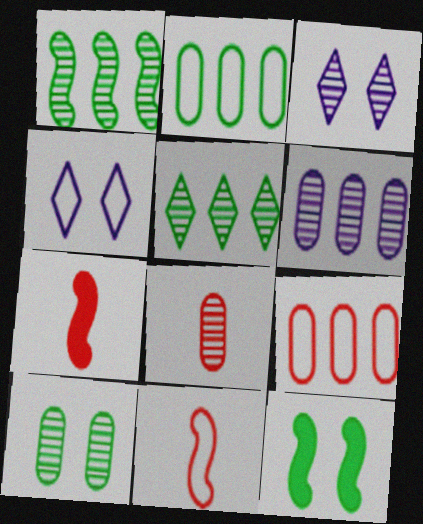[[1, 3, 8], 
[2, 3, 7], 
[2, 4, 11], 
[6, 8, 10]]